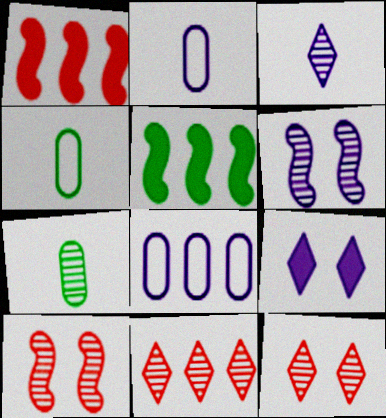[[2, 5, 12], 
[5, 8, 11], 
[6, 7, 11]]